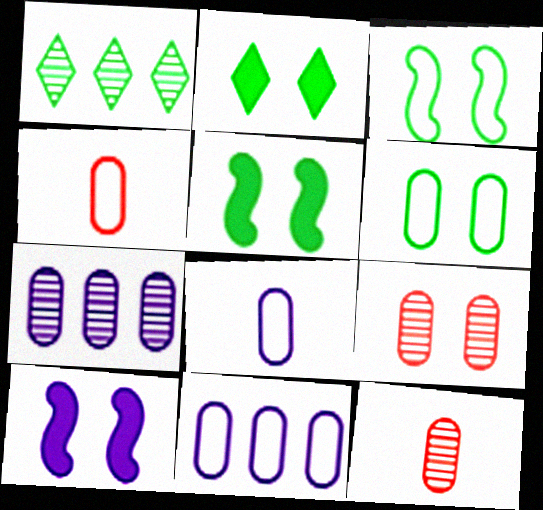[[1, 4, 10], 
[4, 6, 11]]